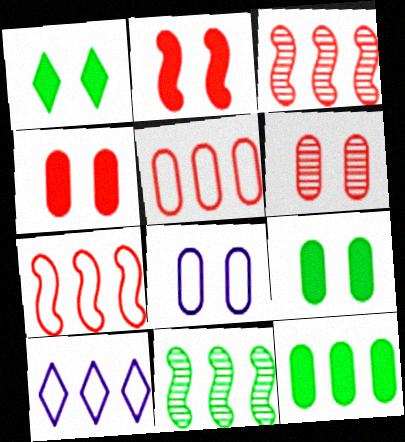[[3, 10, 12], 
[6, 8, 9]]